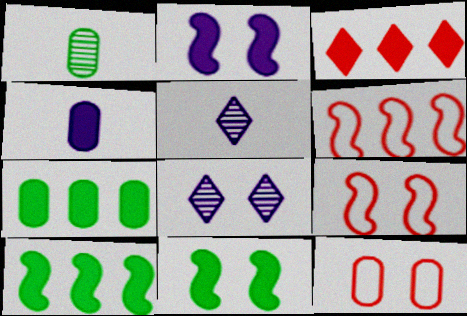[[3, 4, 11], 
[5, 7, 9], 
[5, 10, 12], 
[8, 11, 12]]